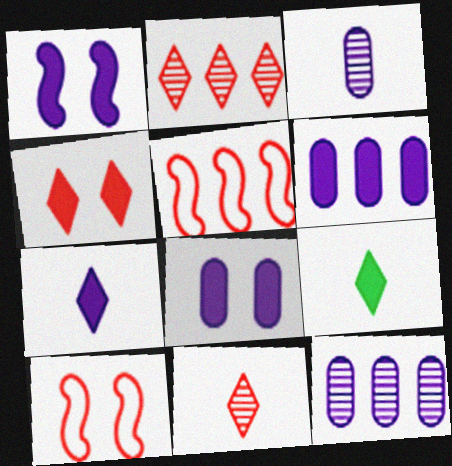[[1, 6, 7], 
[9, 10, 12]]